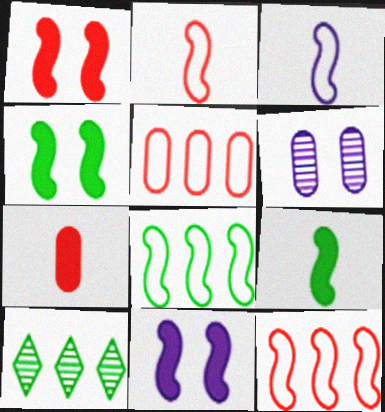[[1, 4, 11]]